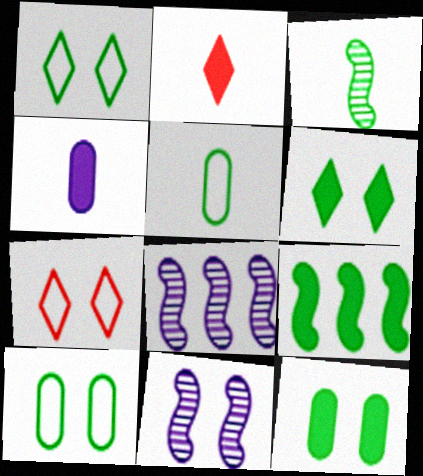[[2, 8, 10], 
[7, 11, 12]]